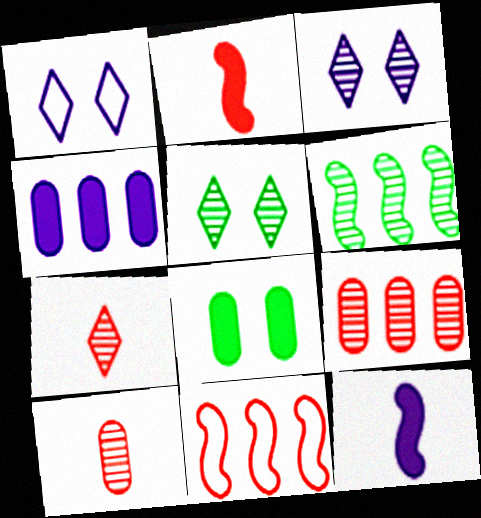[[3, 6, 10]]